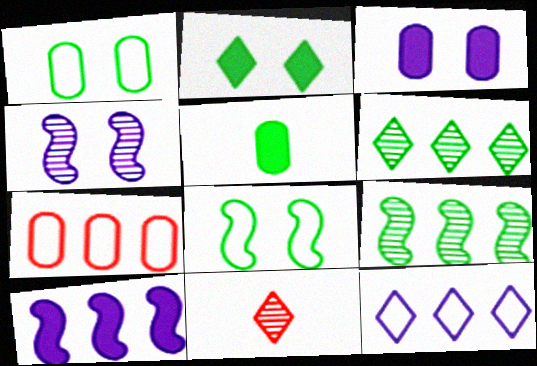[[1, 10, 11], 
[2, 11, 12], 
[5, 6, 8], 
[6, 7, 10]]